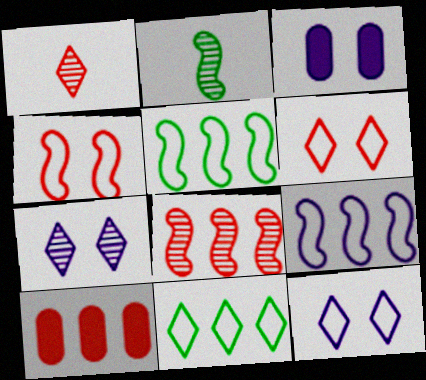[[1, 3, 5], 
[1, 4, 10], 
[2, 10, 12]]